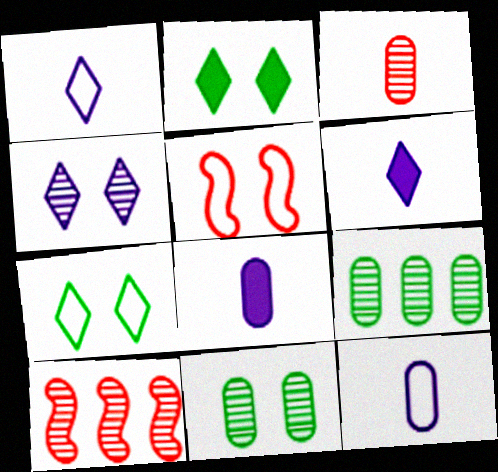[[2, 10, 12], 
[5, 6, 9], 
[7, 8, 10]]